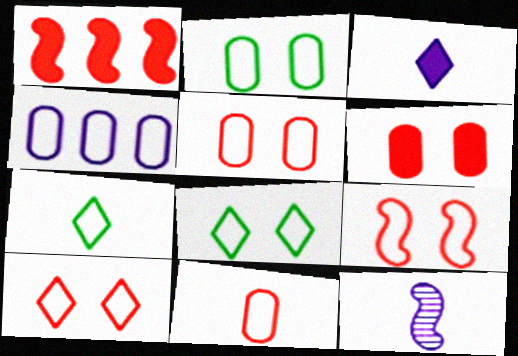[[2, 4, 11], 
[4, 7, 9], 
[5, 9, 10]]